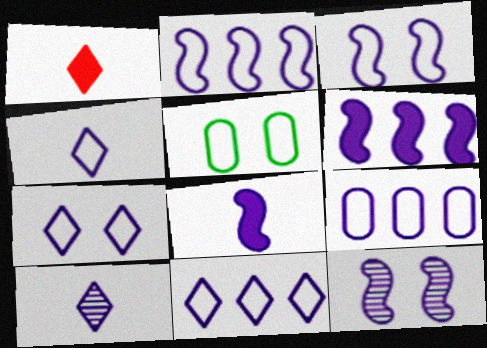[[2, 8, 12], 
[2, 9, 11], 
[3, 4, 9], 
[4, 7, 11]]